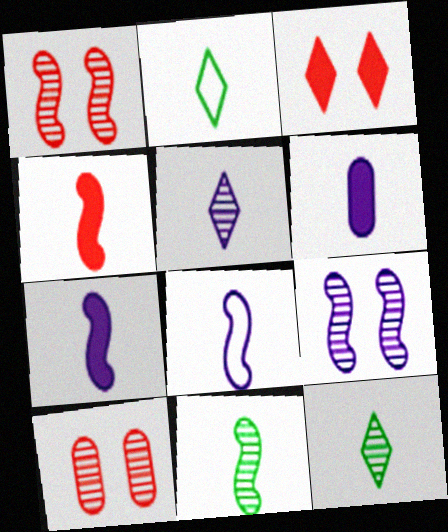[[4, 8, 11], 
[5, 6, 8]]